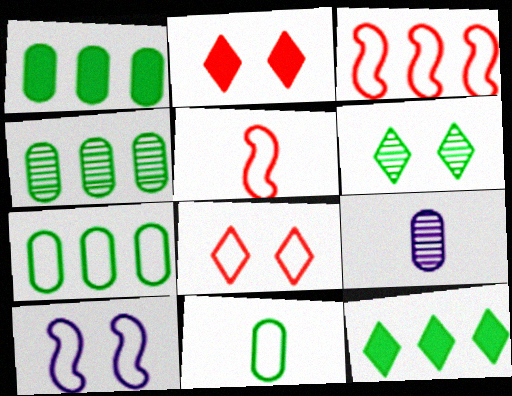[[1, 4, 7]]